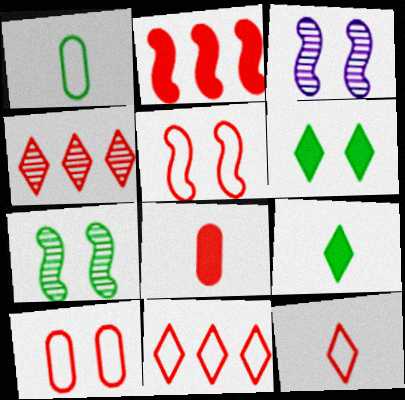[[3, 6, 10], 
[4, 5, 8]]